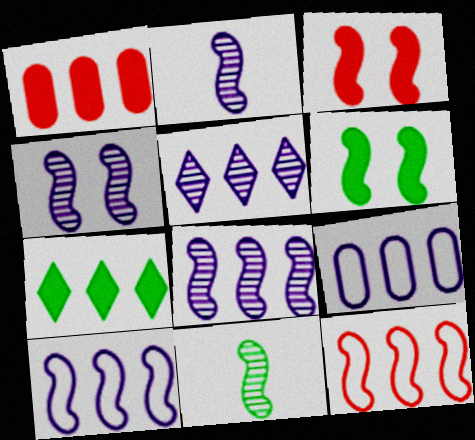[[2, 4, 8], 
[2, 6, 12], 
[3, 10, 11]]